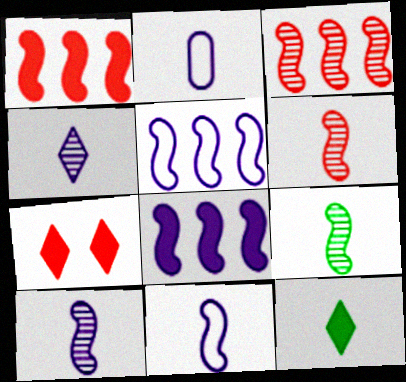[[2, 6, 12], 
[6, 9, 10]]